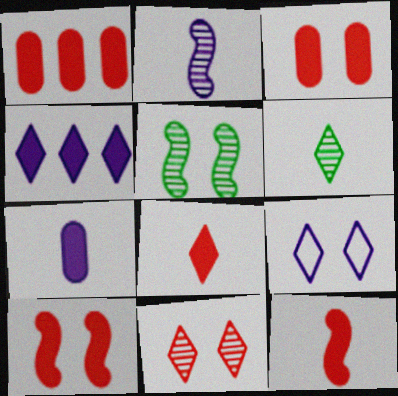[[1, 8, 10], 
[3, 5, 9]]